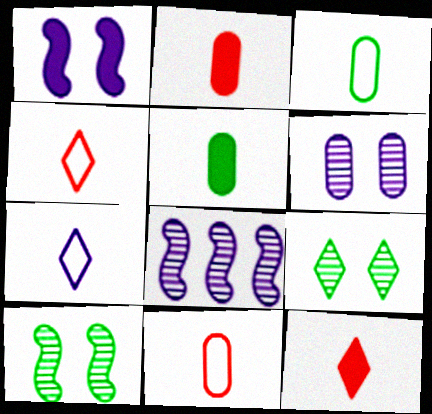[]